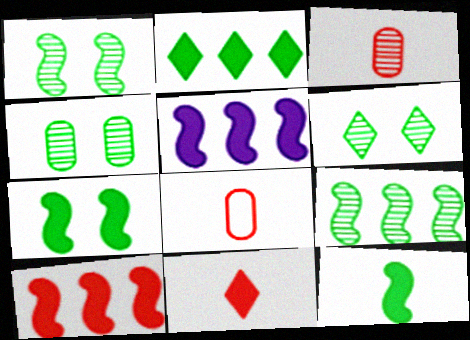[[1, 4, 6], 
[5, 6, 8]]